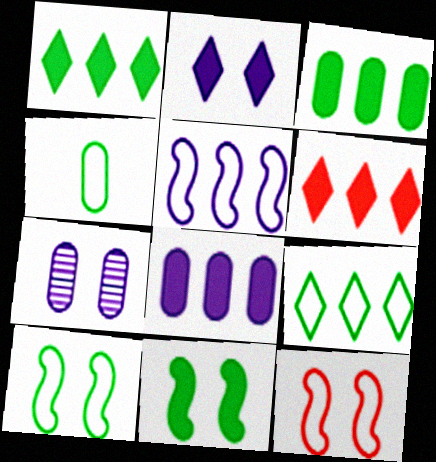[[4, 9, 10]]